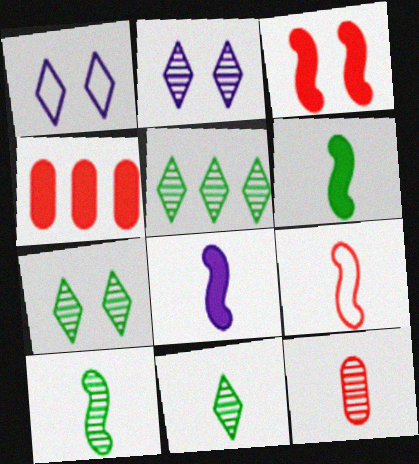[[1, 4, 10], 
[5, 7, 11], 
[8, 9, 10]]